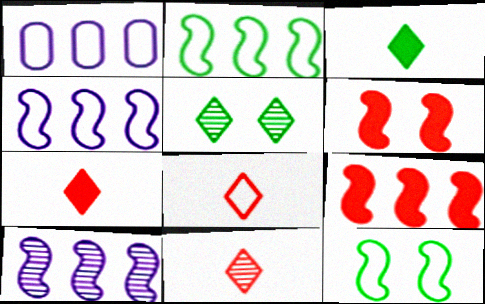[[1, 8, 12], 
[2, 9, 10], 
[7, 8, 11]]